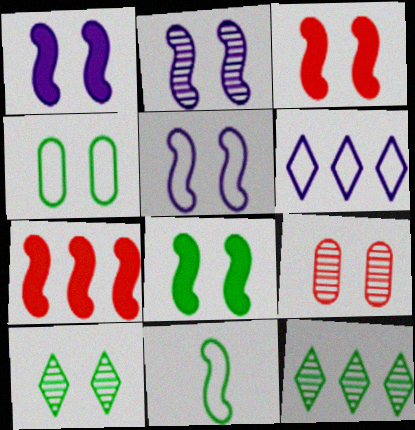[[1, 2, 5], 
[1, 3, 8], 
[2, 7, 11], 
[2, 9, 10], 
[4, 8, 10]]